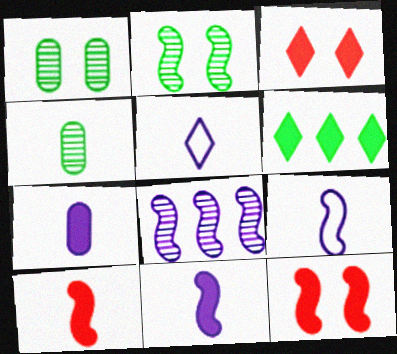[[4, 5, 10], 
[6, 7, 12]]